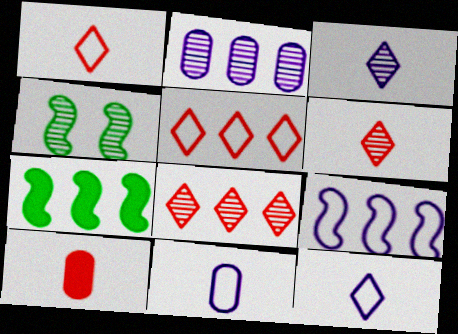[[2, 4, 6], 
[2, 5, 7]]